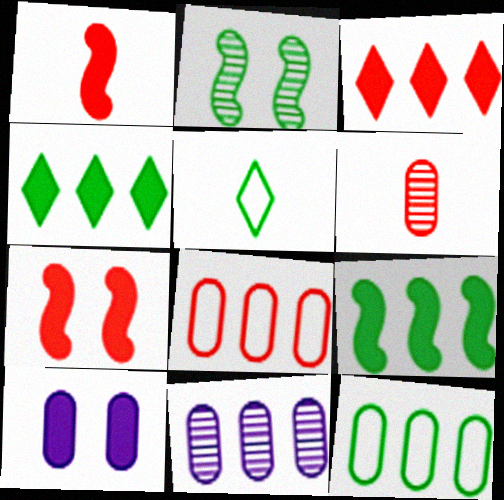[[1, 4, 10], 
[5, 7, 11], 
[6, 10, 12]]